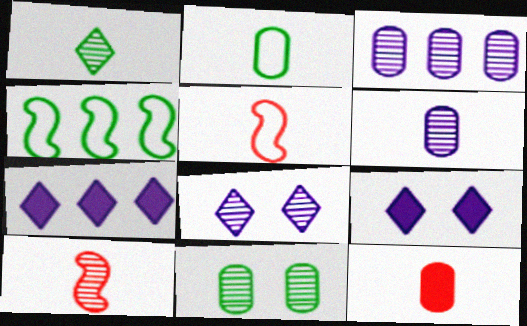[[1, 6, 10], 
[2, 6, 12], 
[4, 8, 12], 
[5, 7, 11]]